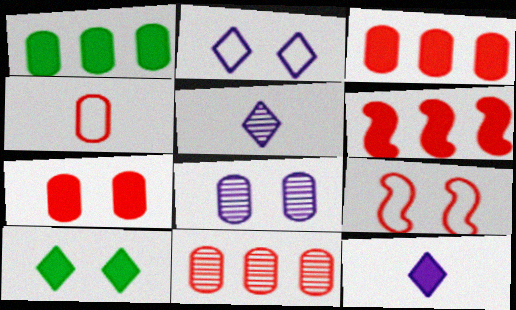[[1, 4, 8], 
[1, 5, 9], 
[4, 7, 11], 
[8, 9, 10]]